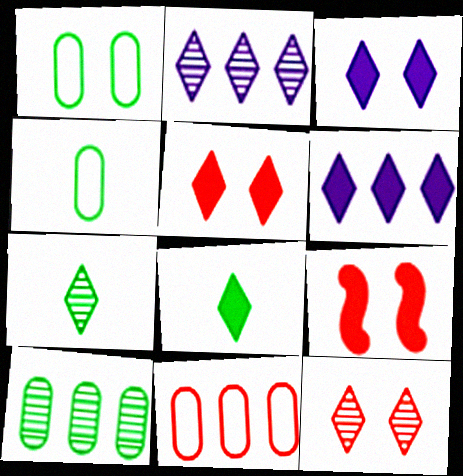[[2, 4, 9], 
[2, 7, 12], 
[5, 6, 8]]